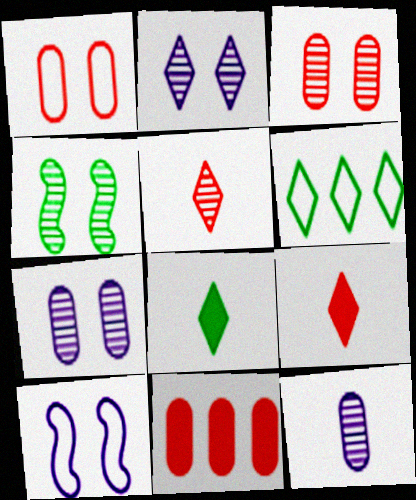[[2, 3, 4], 
[2, 6, 9]]